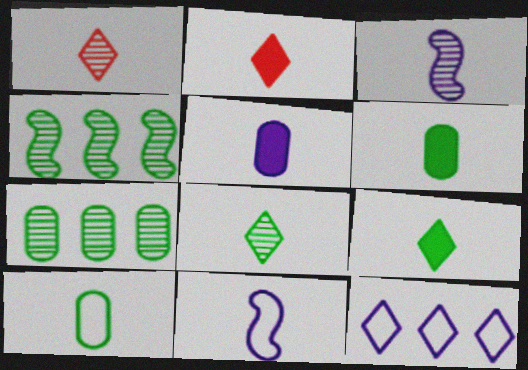[[1, 6, 11], 
[2, 3, 10]]